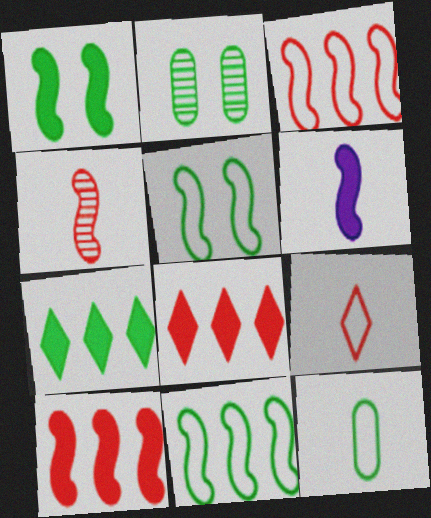[[1, 6, 10]]